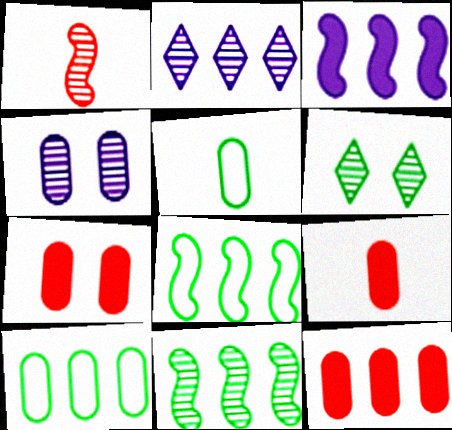[[2, 8, 12], 
[4, 5, 12], 
[4, 9, 10], 
[7, 9, 12]]